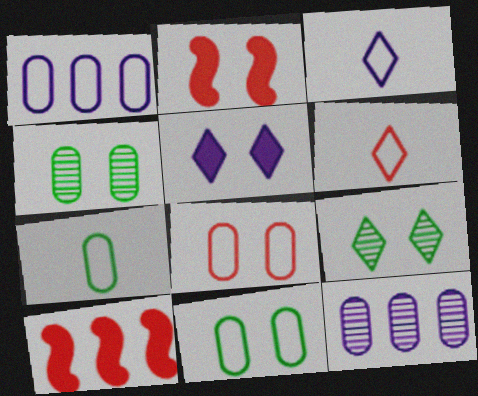[[1, 7, 8], 
[3, 4, 10]]